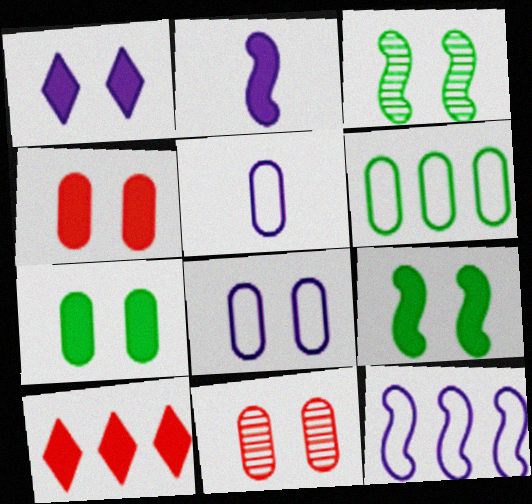[[1, 4, 9], 
[2, 7, 10], 
[3, 5, 10], 
[7, 8, 11]]